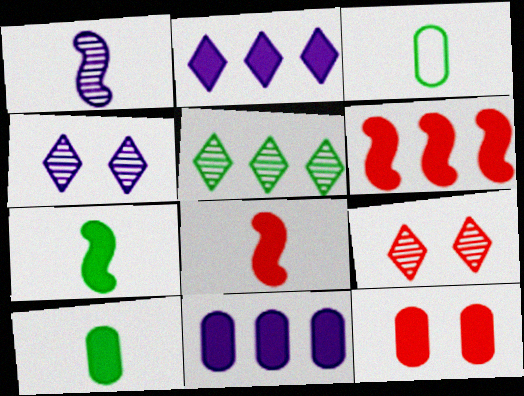[[2, 7, 12], 
[3, 4, 6], 
[10, 11, 12]]